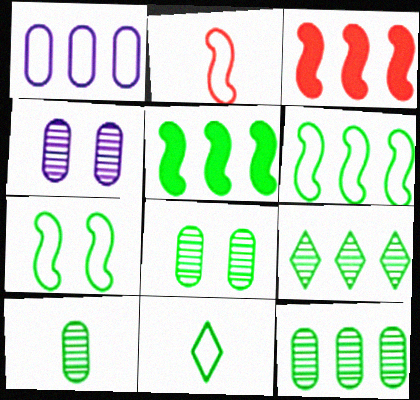[[1, 3, 9], 
[3, 4, 11], 
[5, 8, 11], 
[8, 10, 12]]